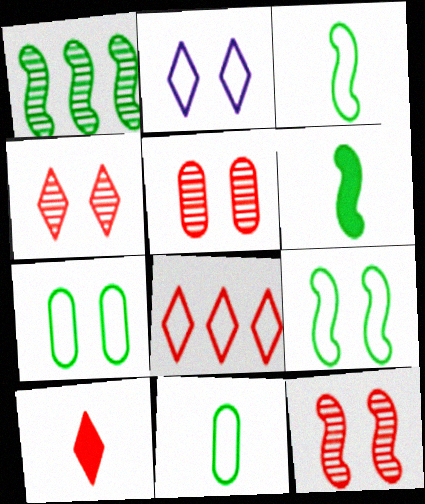[[1, 6, 9], 
[4, 5, 12], 
[4, 8, 10]]